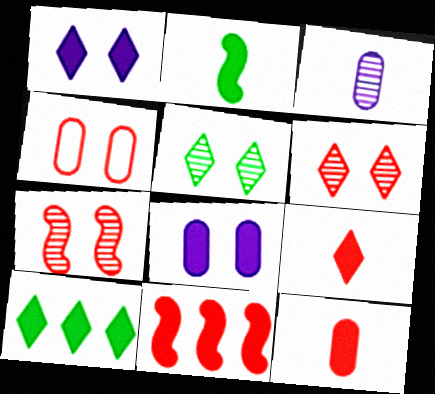[[1, 9, 10]]